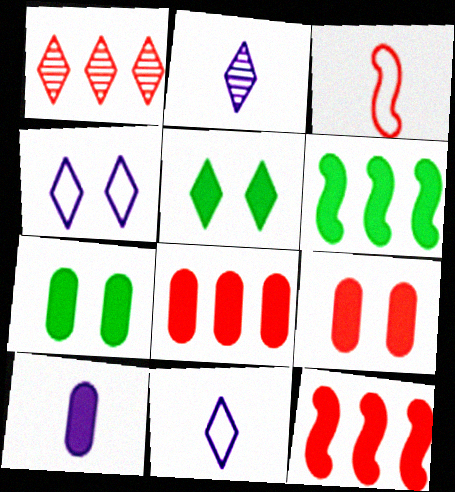[[1, 3, 9], 
[1, 5, 11], 
[5, 10, 12], 
[7, 8, 10]]